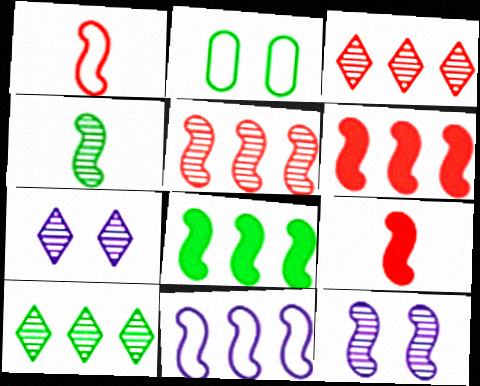[[1, 8, 12], 
[4, 5, 12], 
[5, 8, 11]]